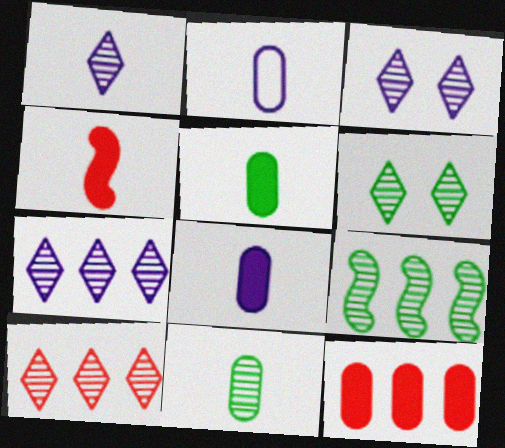[[1, 3, 7], 
[1, 6, 10], 
[6, 9, 11]]